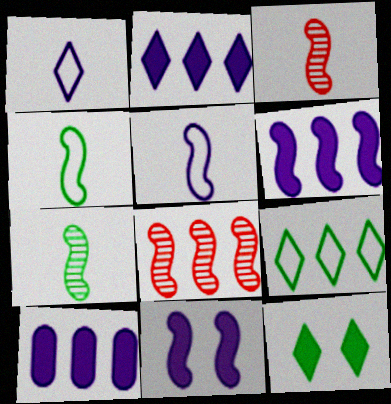[[2, 6, 10], 
[4, 8, 11], 
[8, 9, 10]]